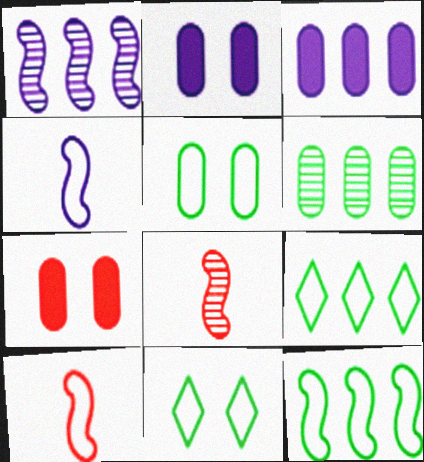[[2, 8, 9], 
[3, 8, 11]]